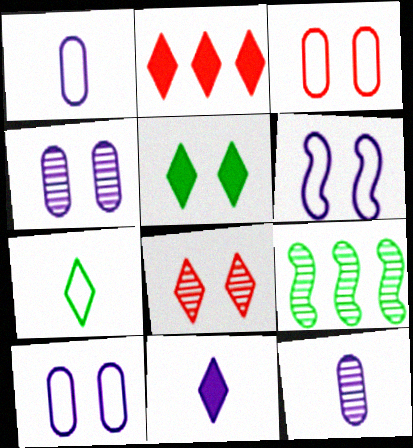[[2, 5, 11], 
[3, 9, 11], 
[8, 9, 12]]